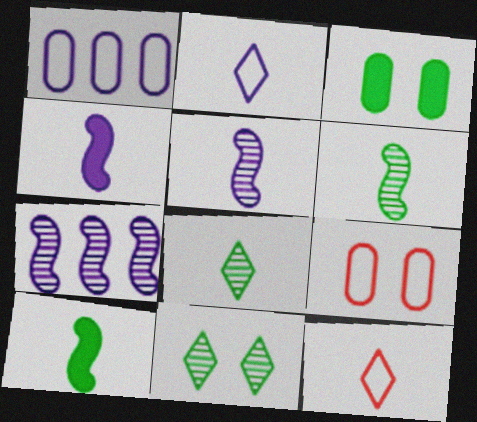[[3, 7, 12]]